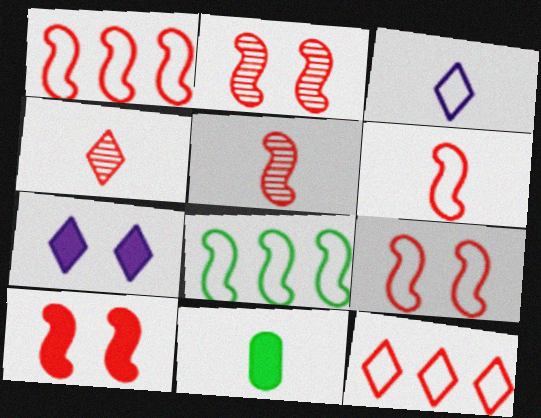[[1, 5, 10], 
[1, 6, 9], 
[2, 9, 10], 
[3, 5, 11]]